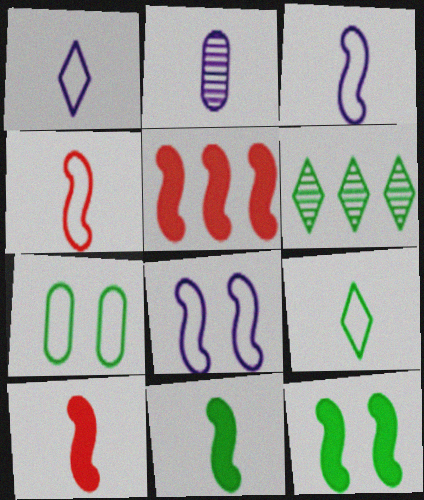[[2, 9, 10], 
[6, 7, 11]]